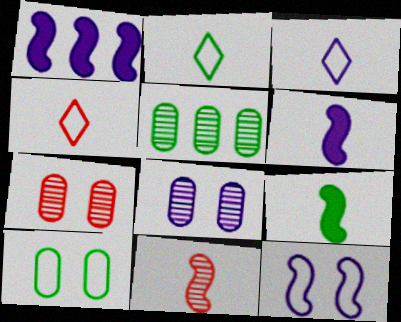[[1, 2, 7], 
[1, 3, 8], 
[2, 3, 4]]